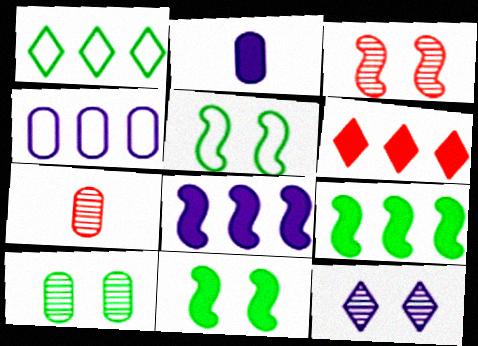[[1, 2, 3], 
[2, 6, 11], 
[3, 10, 12]]